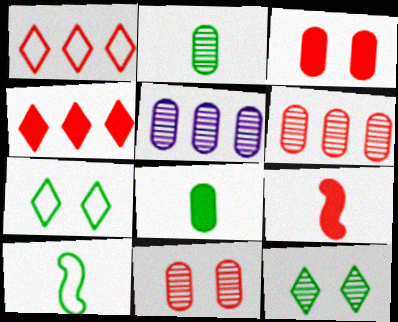[[1, 9, 11], 
[2, 5, 11], 
[3, 4, 9], 
[5, 7, 9]]